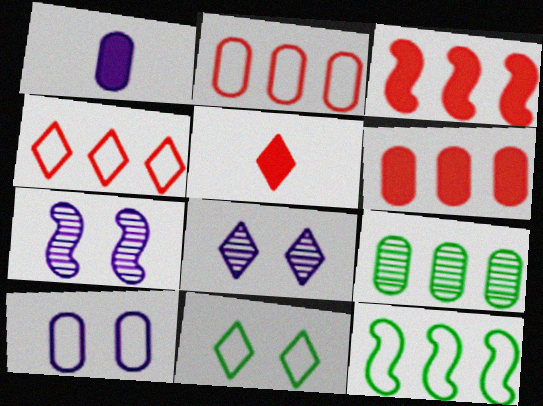[]